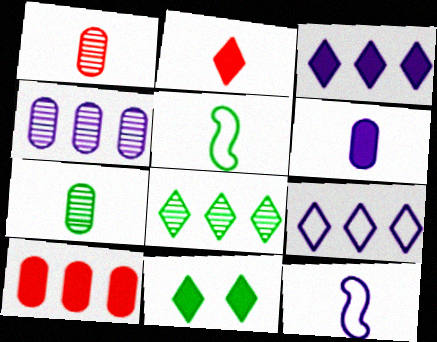[[2, 3, 11], 
[2, 7, 12]]